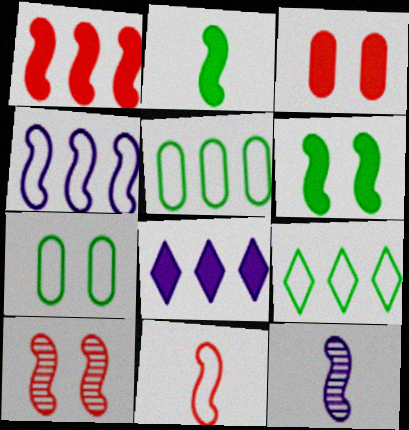[[1, 10, 11], 
[2, 3, 8], 
[2, 4, 10], 
[2, 11, 12], 
[3, 9, 12]]